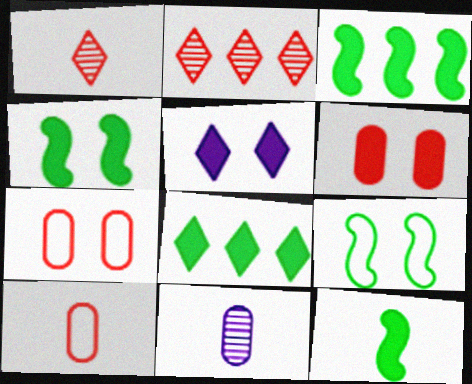[[3, 4, 12], 
[4, 5, 6]]